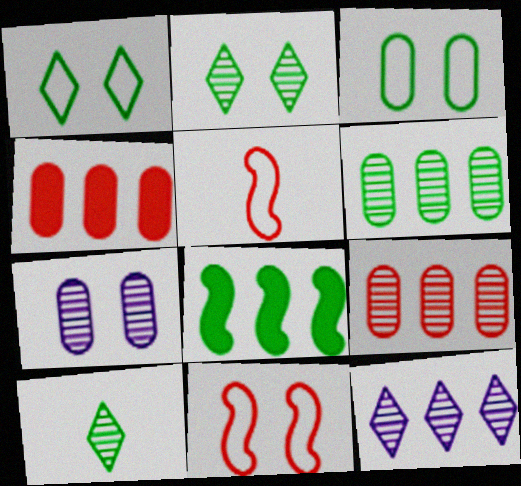[[3, 8, 10]]